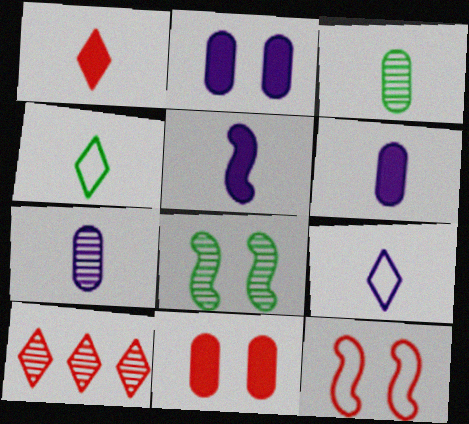[[5, 7, 9], 
[7, 8, 10]]